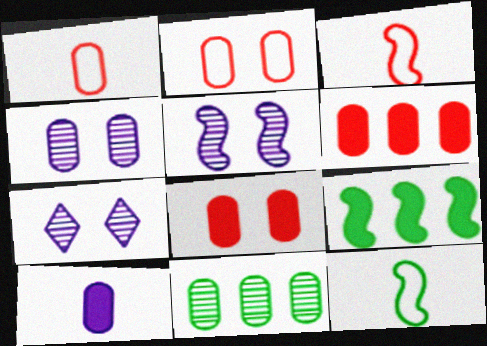[[1, 7, 9], 
[2, 10, 11], 
[3, 5, 9], 
[4, 5, 7], 
[6, 7, 12]]